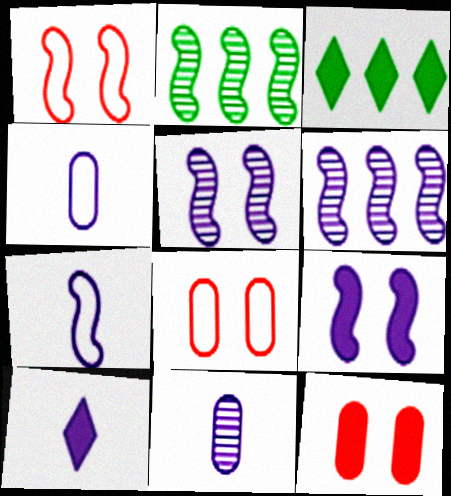[[1, 3, 11], 
[2, 8, 10], 
[6, 7, 9], 
[7, 10, 11]]